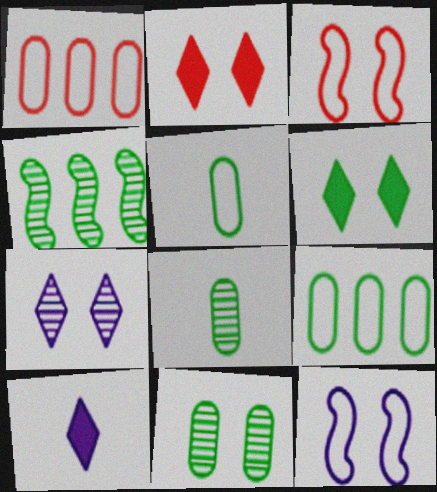[[2, 11, 12], 
[4, 5, 6]]